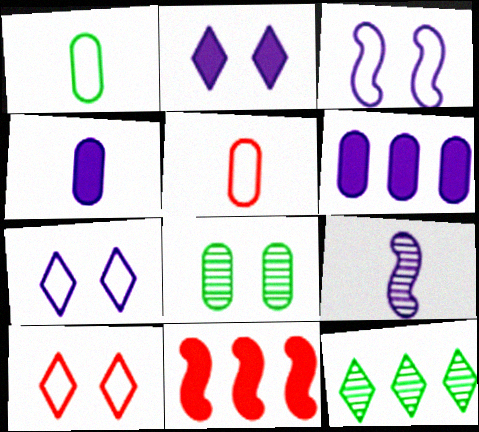[[5, 6, 8], 
[6, 7, 9]]